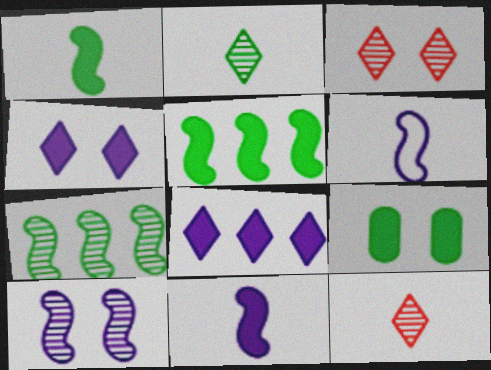[]